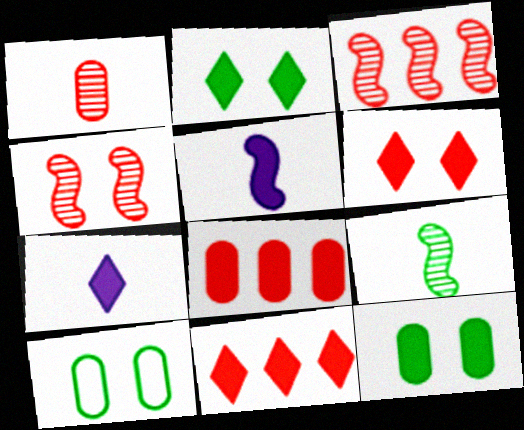[[2, 5, 8], 
[2, 7, 11], 
[3, 7, 10], 
[5, 11, 12]]